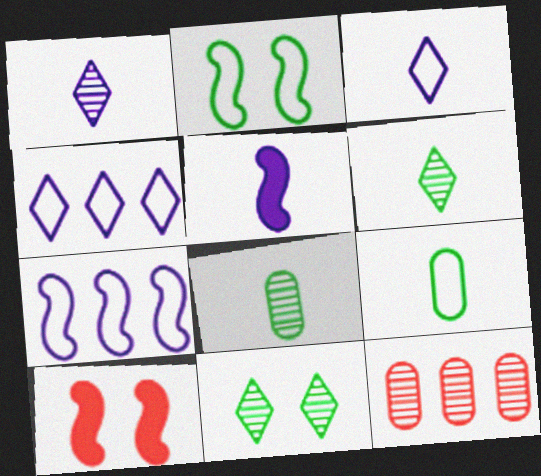[[4, 8, 10]]